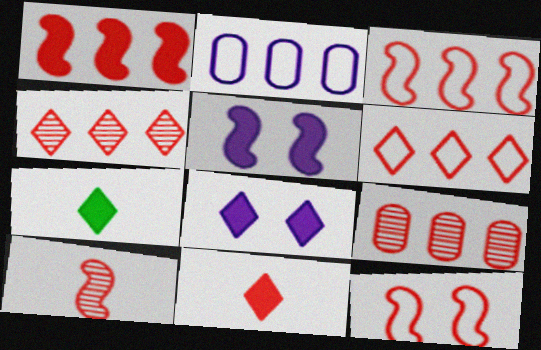[[1, 6, 9], 
[1, 10, 12], 
[9, 11, 12]]